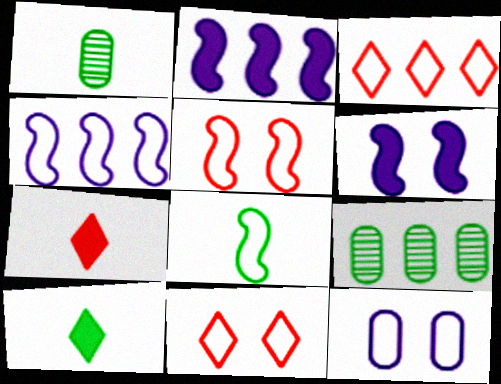[[1, 2, 11], 
[1, 3, 6], 
[1, 8, 10], 
[2, 3, 9], 
[3, 8, 12], 
[4, 5, 8]]